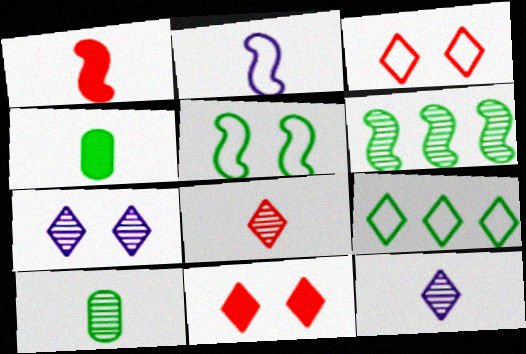[[2, 4, 8], 
[9, 11, 12]]